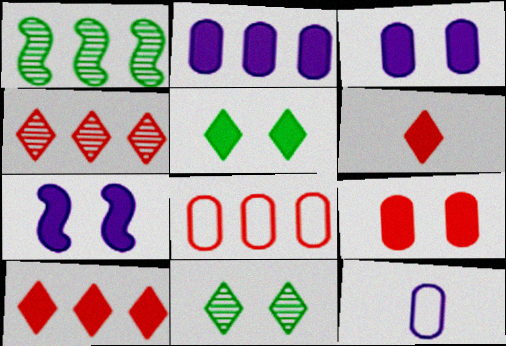[[5, 7, 9]]